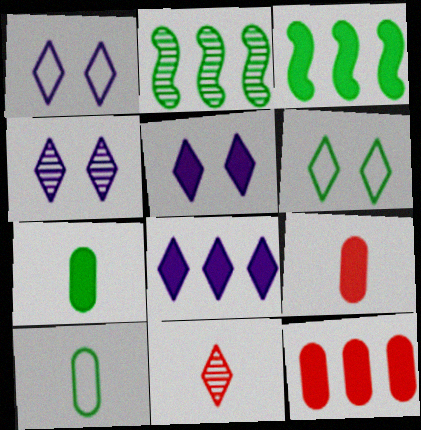[[1, 2, 9], 
[1, 4, 5], 
[2, 6, 7], 
[3, 5, 9], 
[3, 8, 12], 
[6, 8, 11]]